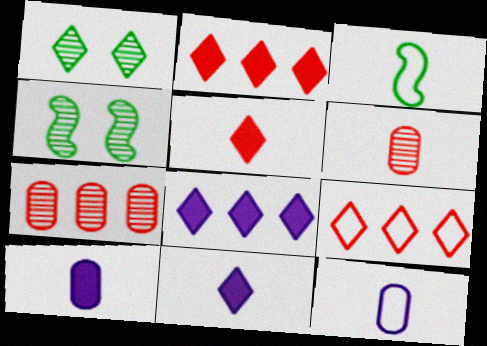[[1, 9, 11], 
[2, 4, 12], 
[3, 6, 11], 
[4, 9, 10]]